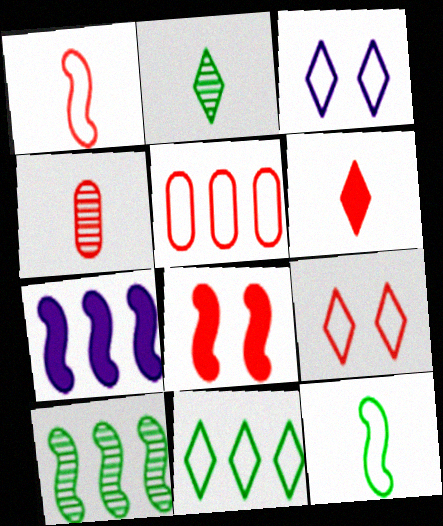[[1, 4, 6], 
[1, 5, 9], 
[3, 5, 12]]